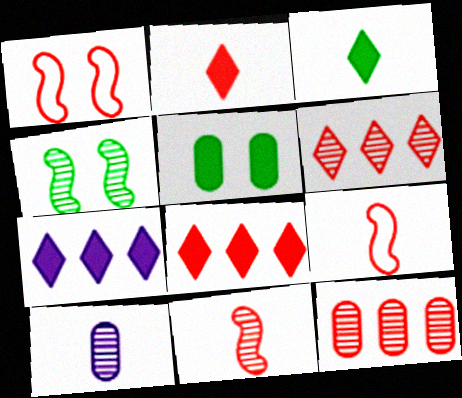[[1, 2, 12], 
[3, 9, 10], 
[4, 6, 10]]